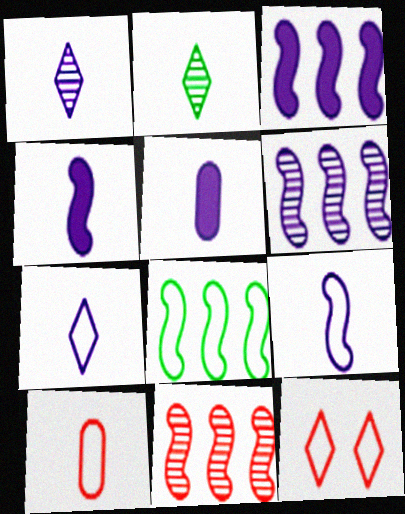[[1, 5, 9], 
[2, 4, 10], 
[3, 8, 11]]